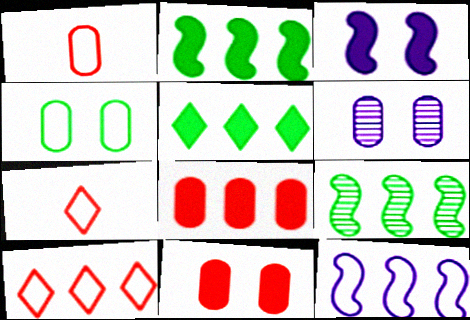[[2, 6, 7], 
[4, 6, 11], 
[4, 7, 12]]